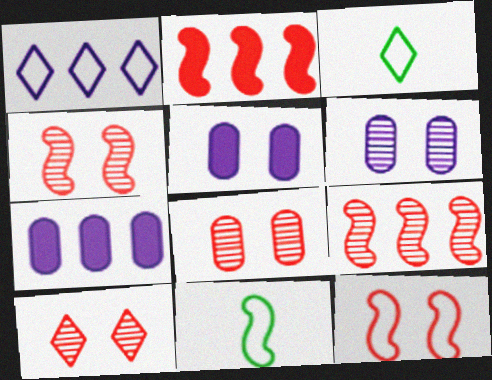[[2, 3, 6], 
[3, 4, 7], 
[3, 5, 9], 
[4, 8, 10], 
[7, 10, 11]]